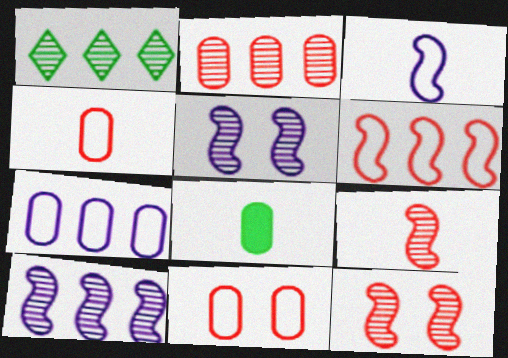[[1, 2, 10]]